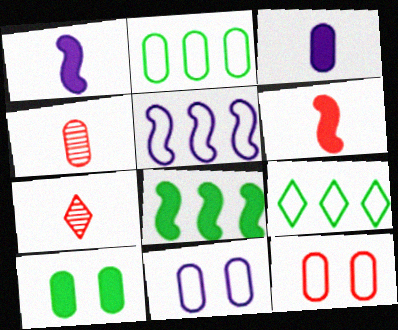[[5, 7, 10], 
[7, 8, 11]]